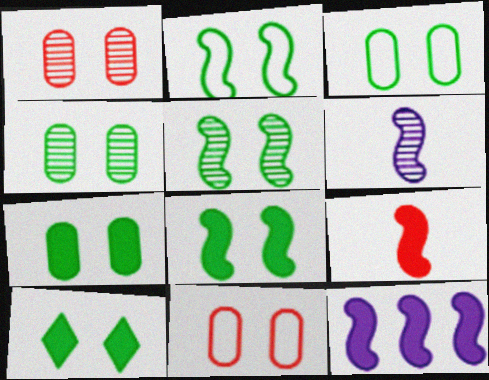[[2, 4, 10], 
[2, 5, 8], 
[3, 4, 7], 
[3, 5, 10], 
[7, 8, 10], 
[8, 9, 12]]